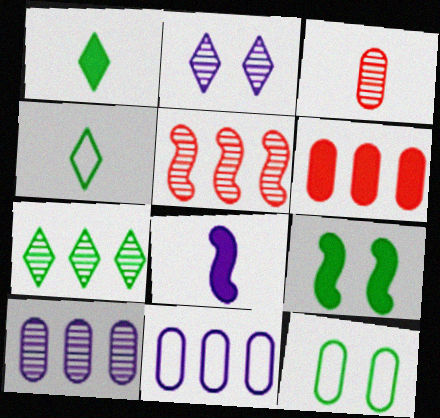[[2, 8, 11], 
[3, 4, 8], 
[5, 7, 10]]